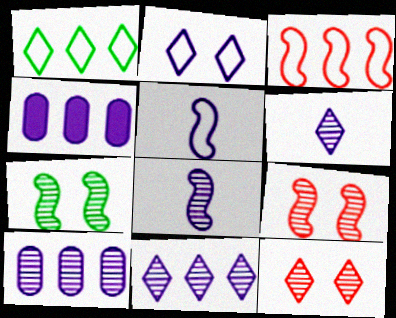[[2, 4, 8]]